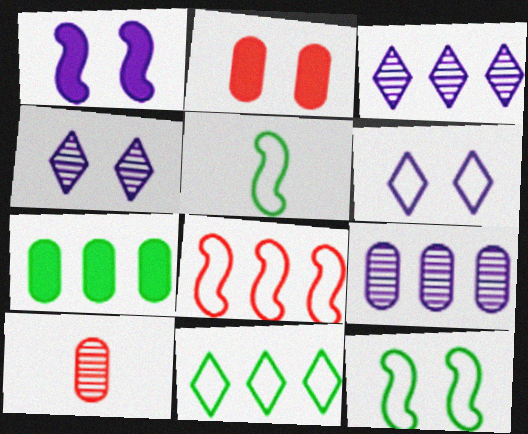[[1, 10, 11], 
[2, 3, 5], 
[2, 4, 12], 
[3, 7, 8]]